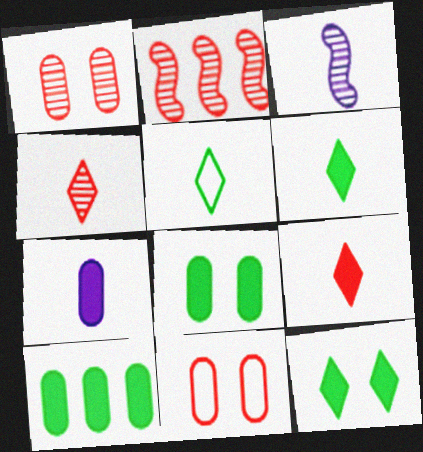[[1, 2, 4], 
[2, 9, 11]]